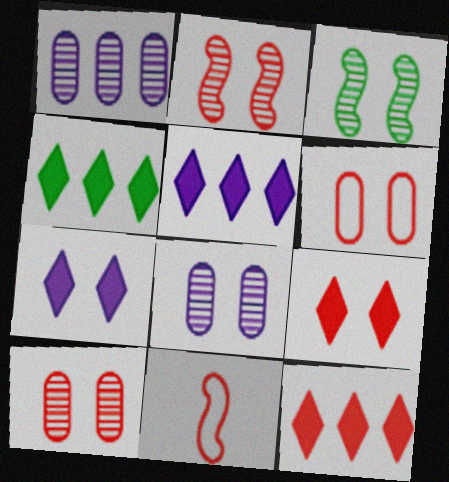[[2, 6, 9], 
[3, 6, 7], 
[4, 5, 12], 
[4, 8, 11], 
[10, 11, 12]]